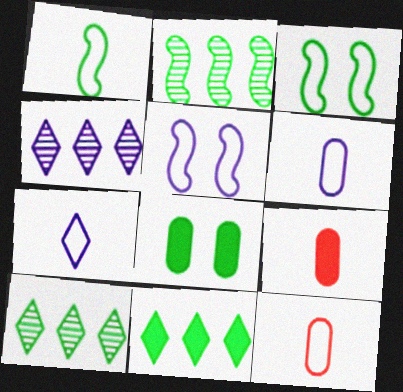[[1, 7, 12], 
[1, 8, 10], 
[3, 4, 9], 
[5, 9, 10]]